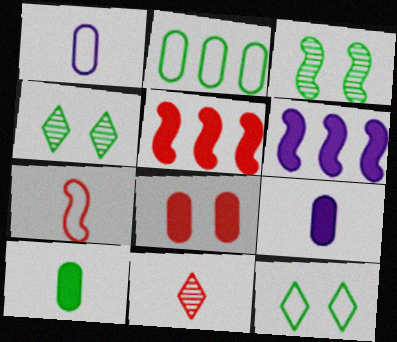[[1, 4, 5], 
[3, 6, 7]]